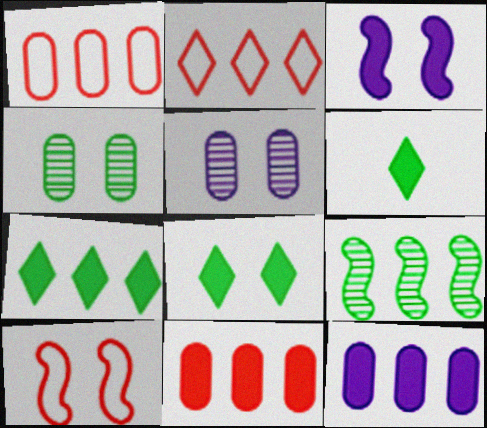[[2, 9, 12], 
[3, 6, 11], 
[5, 8, 10], 
[6, 7, 8]]